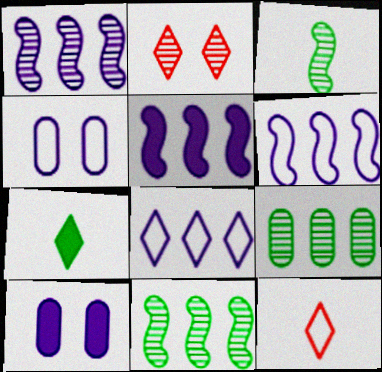[[1, 5, 6], 
[2, 7, 8], 
[10, 11, 12]]